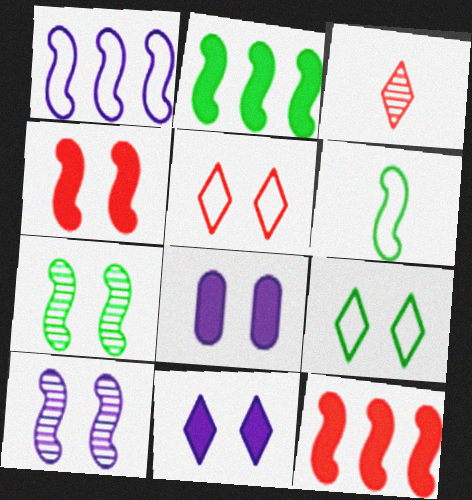[[2, 6, 7], 
[5, 7, 8], 
[6, 10, 12]]